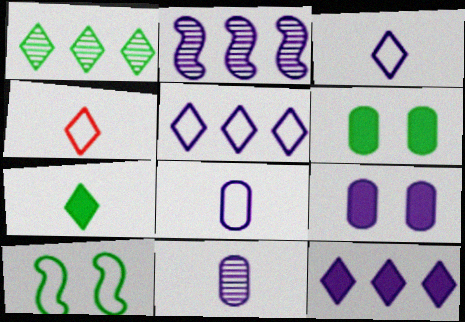[[2, 3, 9], 
[2, 4, 6]]